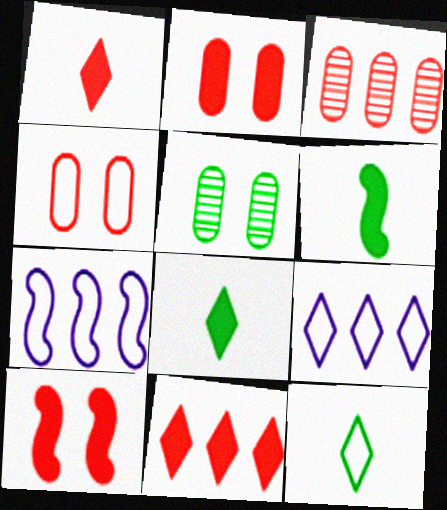[[1, 5, 7], 
[4, 7, 12]]